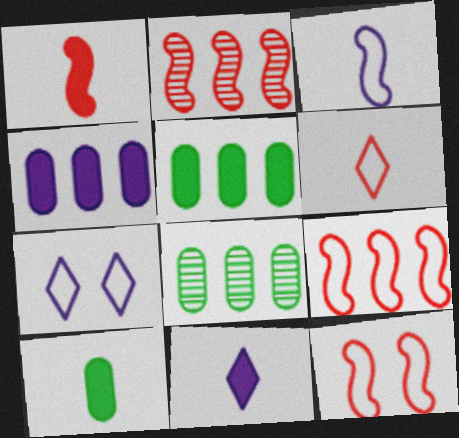[[1, 2, 12], 
[1, 7, 8], 
[1, 10, 11], 
[2, 7, 10], 
[8, 11, 12]]